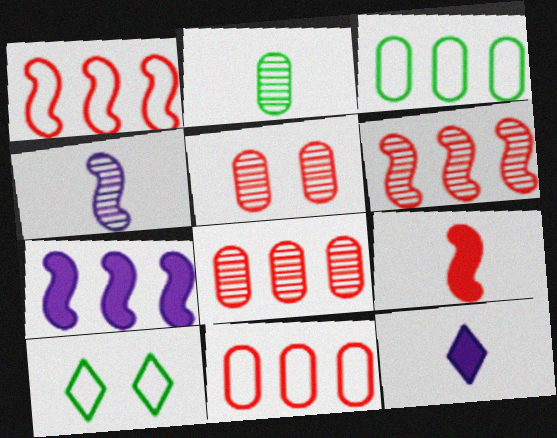[]